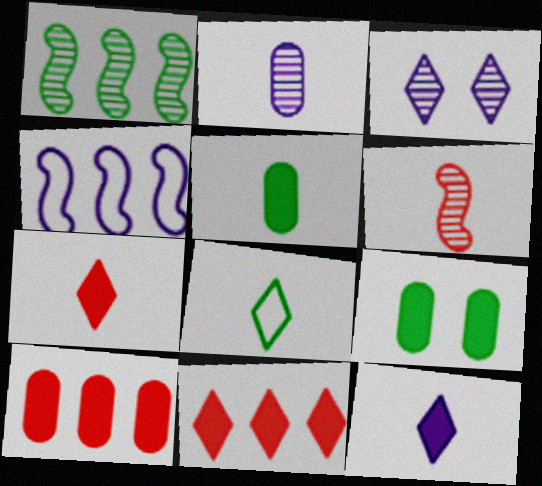[[1, 8, 9], 
[3, 8, 11]]